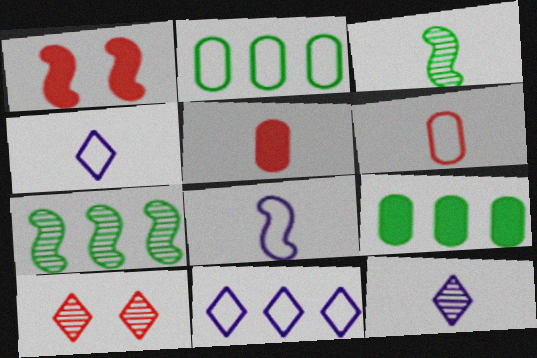[[1, 2, 12], 
[1, 7, 8], 
[3, 4, 5], 
[8, 9, 10]]